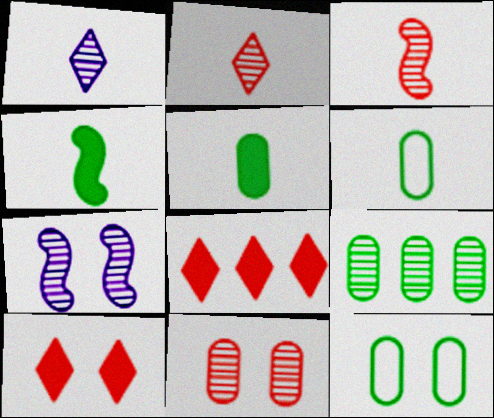[[2, 7, 9], 
[5, 9, 12], 
[6, 7, 8], 
[7, 10, 12]]